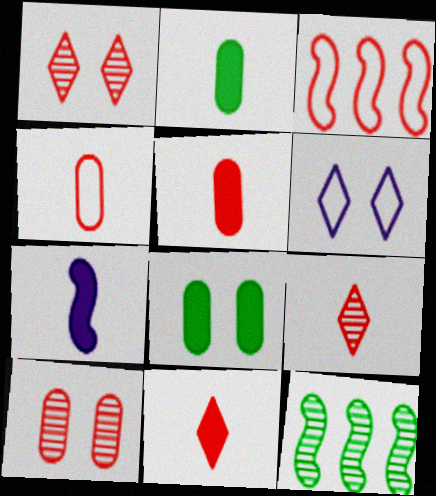[[1, 3, 5], 
[2, 7, 11], 
[3, 10, 11], 
[5, 6, 12]]